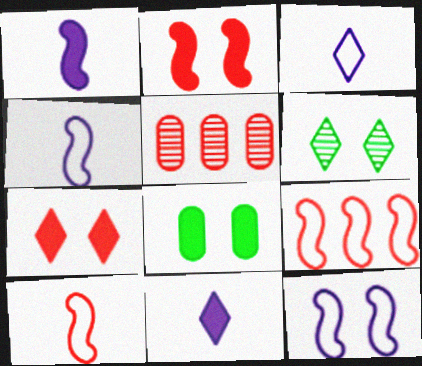[[5, 7, 10]]